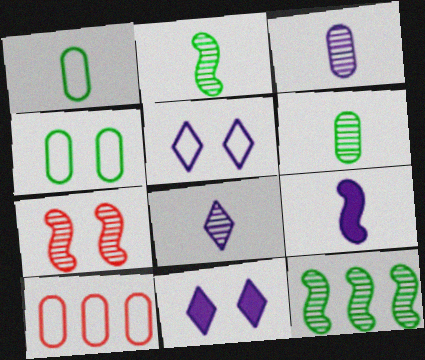[[2, 10, 11], 
[4, 7, 11]]